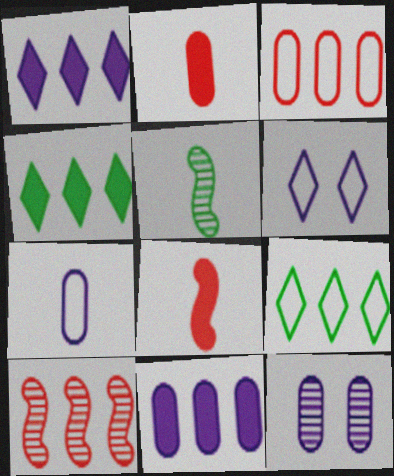[[7, 11, 12], 
[8, 9, 12], 
[9, 10, 11]]